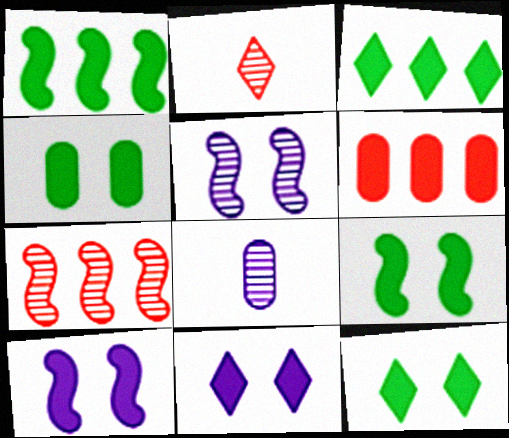[[4, 9, 12]]